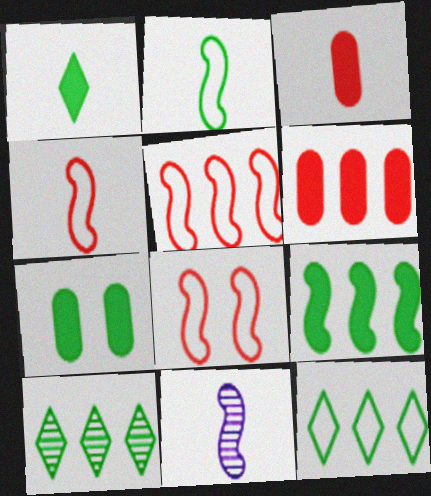[[1, 7, 9], 
[2, 7, 10], 
[4, 5, 8], 
[8, 9, 11]]